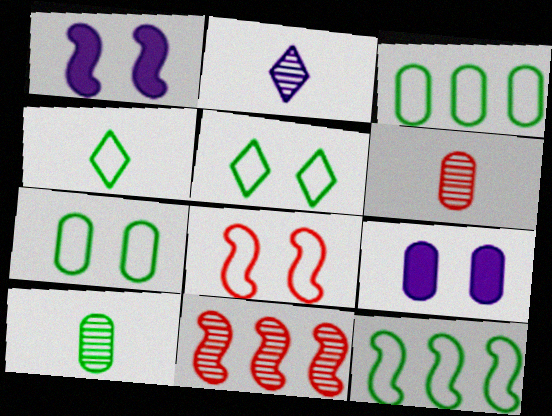[[3, 6, 9], 
[4, 7, 12], 
[4, 9, 11]]